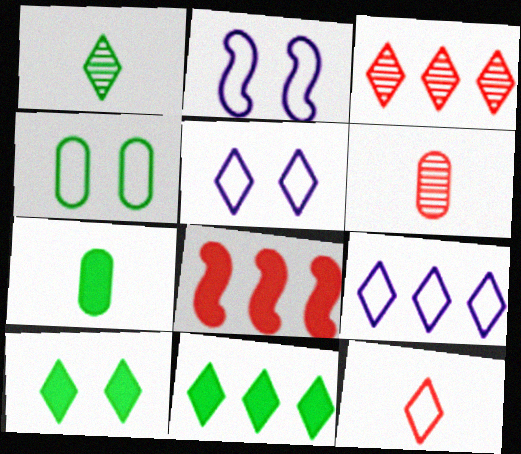[[2, 3, 7], 
[2, 6, 11], 
[3, 9, 11]]